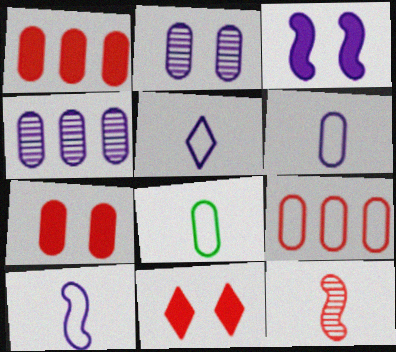[[1, 2, 8], 
[3, 4, 5], 
[4, 7, 8], 
[5, 6, 10], 
[9, 11, 12]]